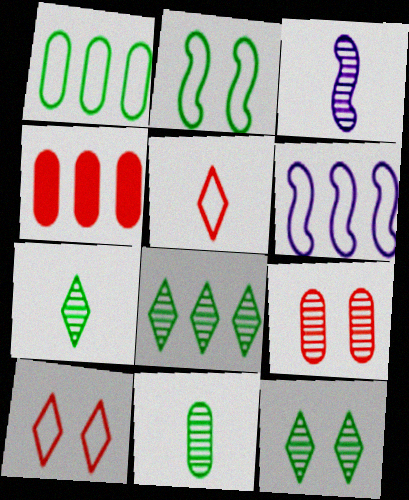[[3, 8, 9], 
[4, 6, 8], 
[7, 8, 12]]